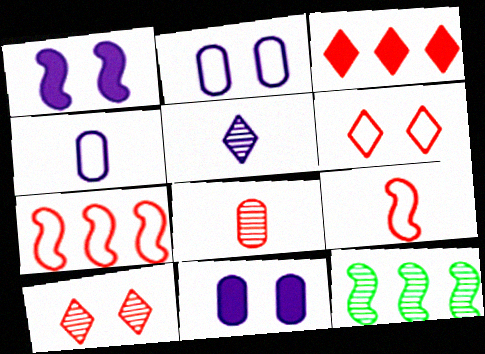[[1, 9, 12]]